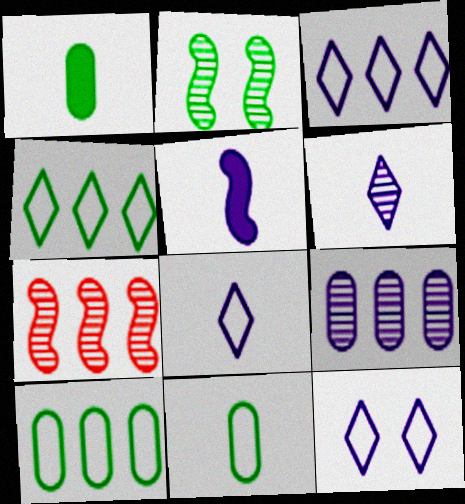[[1, 2, 4], 
[1, 7, 12], 
[3, 8, 12], 
[5, 9, 12]]